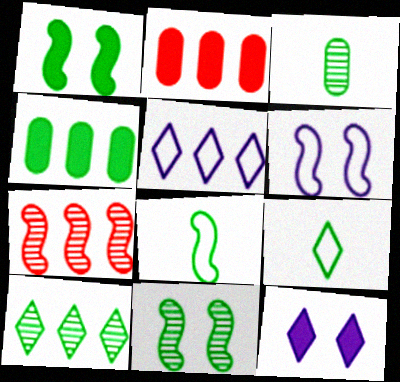[[3, 10, 11], 
[4, 5, 7], 
[4, 9, 11]]